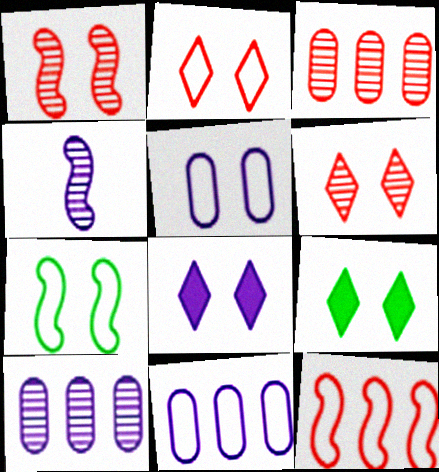[[1, 5, 9], 
[2, 5, 7], 
[4, 8, 11]]